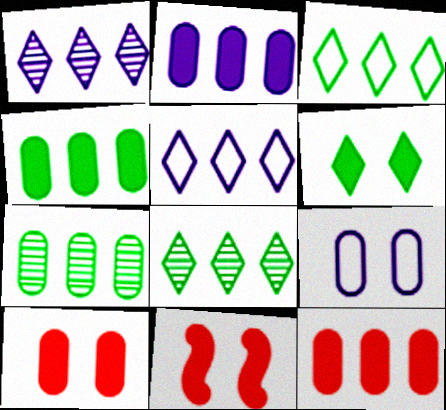[[2, 4, 12]]